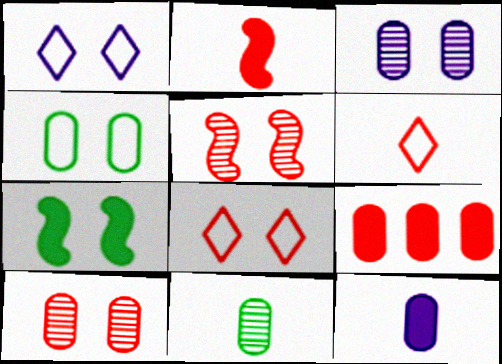[[1, 7, 10], 
[3, 7, 8], 
[5, 6, 9]]